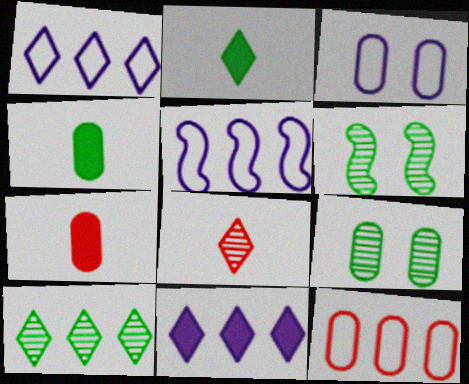[[1, 6, 7]]